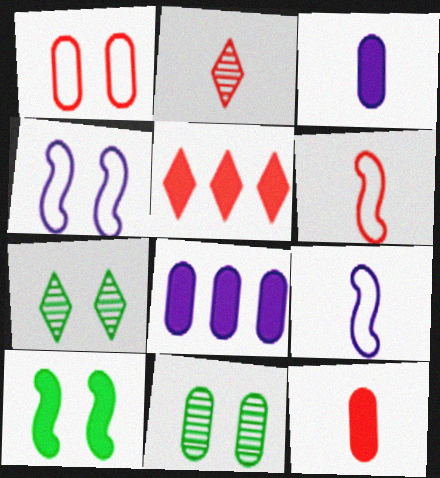[[2, 6, 12], 
[3, 5, 10], 
[5, 9, 11], 
[6, 7, 8]]